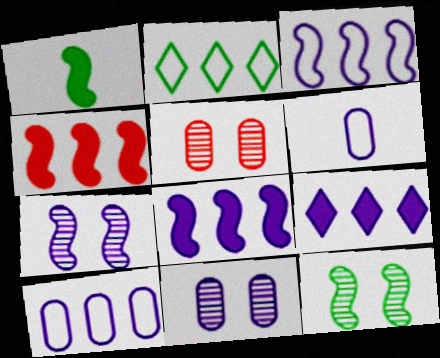[[6, 7, 9]]